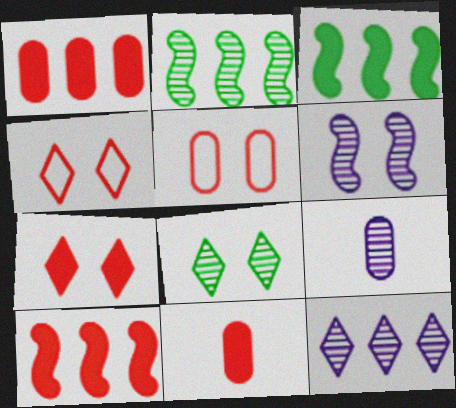[[3, 4, 9], 
[6, 9, 12], 
[7, 10, 11]]